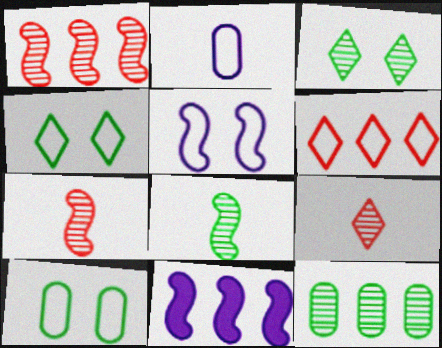[[3, 8, 12], 
[6, 11, 12], 
[9, 10, 11]]